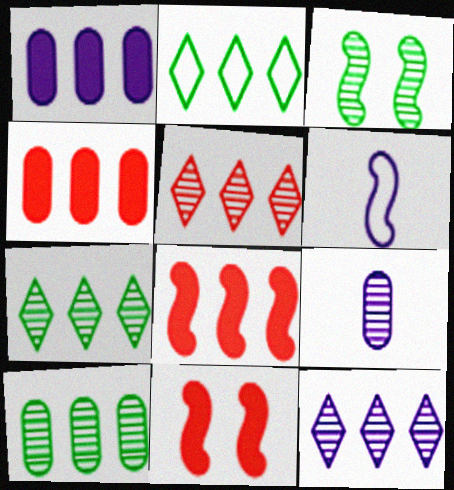[[2, 9, 11], 
[3, 5, 9], 
[3, 6, 8], 
[5, 7, 12]]